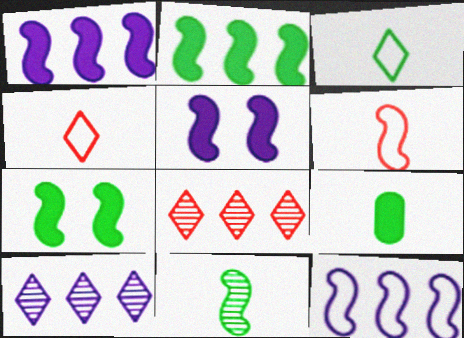[[3, 9, 11]]